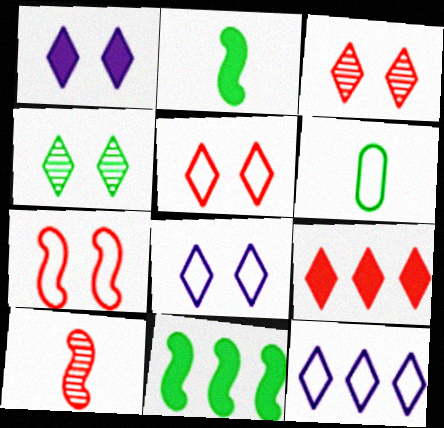[[1, 4, 5], 
[4, 6, 11], 
[6, 7, 12]]